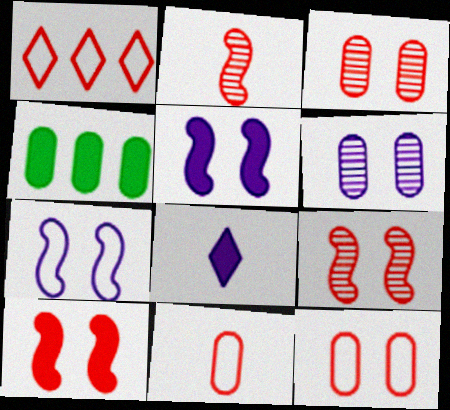[[4, 6, 11], 
[4, 8, 10]]